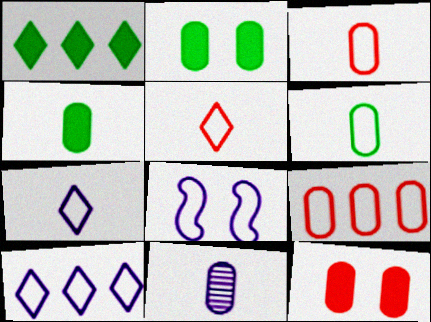[[2, 9, 11], 
[3, 4, 11]]